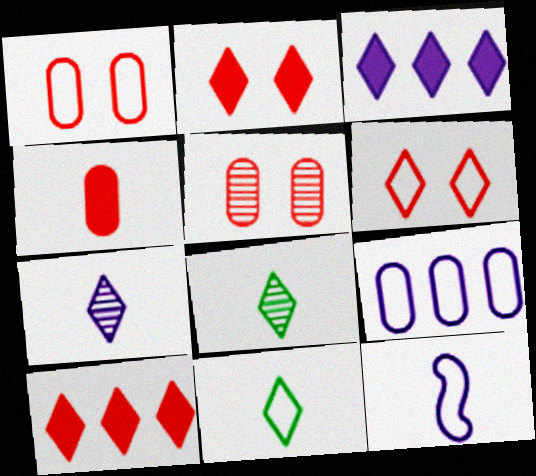[[3, 6, 8], 
[4, 8, 12]]